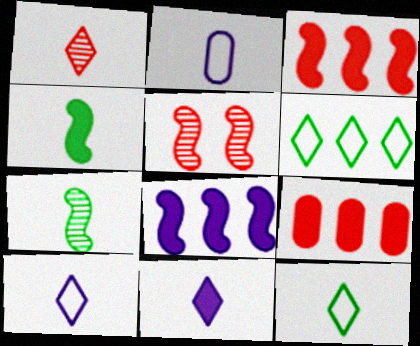[[1, 2, 4], 
[1, 11, 12]]